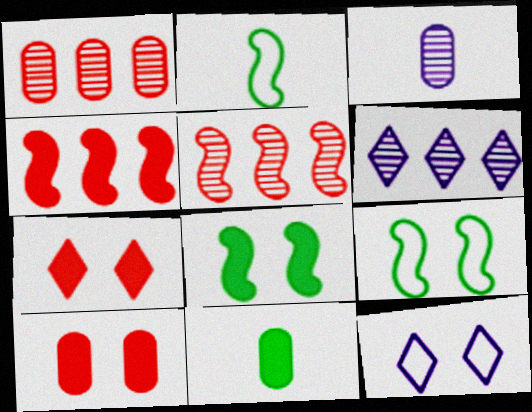[[2, 6, 10], 
[5, 11, 12]]